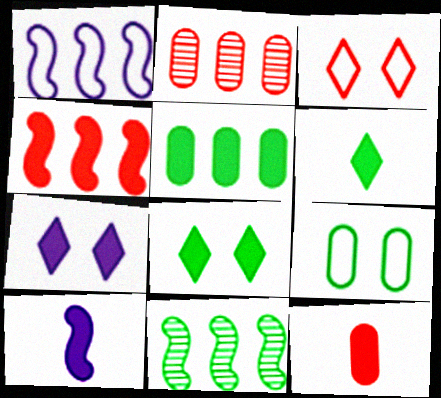[[1, 4, 11], 
[6, 9, 11], 
[6, 10, 12]]